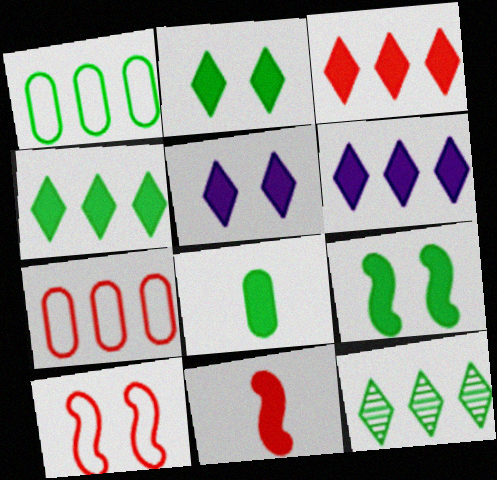[[3, 4, 6], 
[4, 8, 9]]